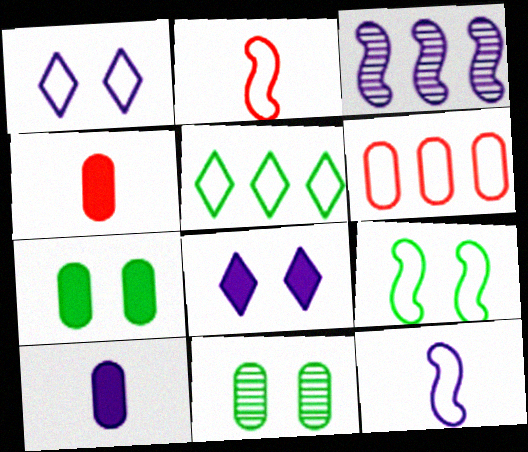[[1, 3, 10], 
[6, 10, 11]]